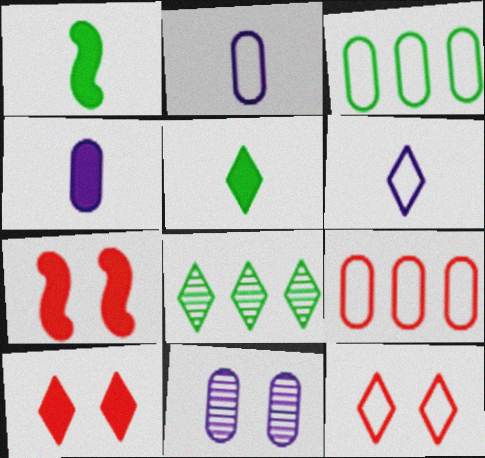[[2, 7, 8], 
[6, 8, 10]]